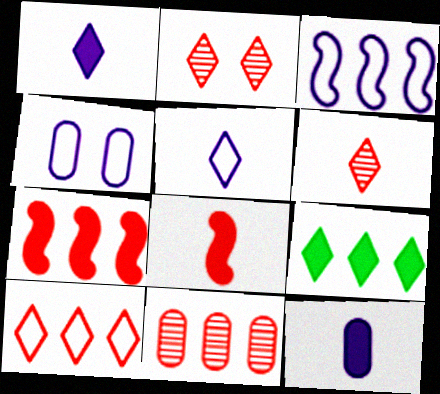[[2, 5, 9], 
[3, 4, 5], 
[3, 9, 11], 
[7, 10, 11]]